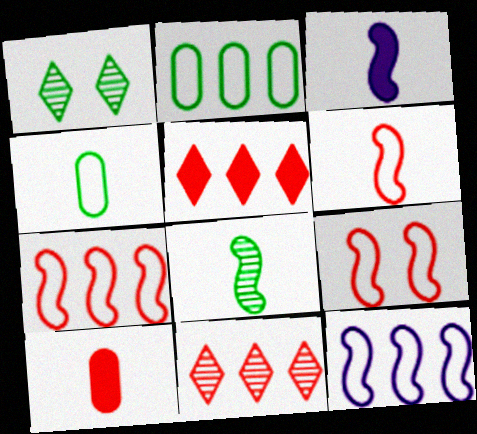[[1, 10, 12], 
[3, 6, 8], 
[6, 7, 9], 
[9, 10, 11]]